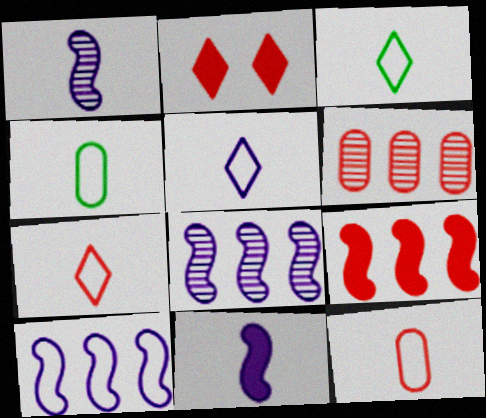[[2, 4, 8], 
[3, 5, 7]]